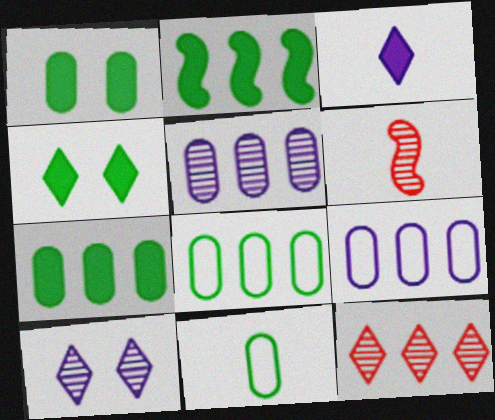[[2, 9, 12], 
[3, 6, 11], 
[4, 6, 9]]